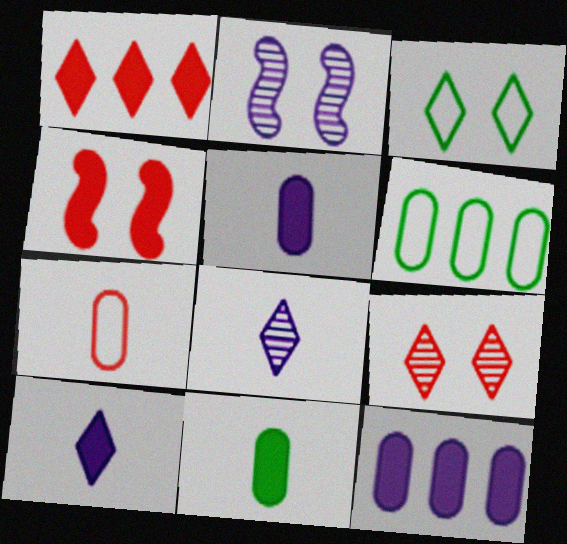[[1, 3, 8], 
[4, 6, 8]]